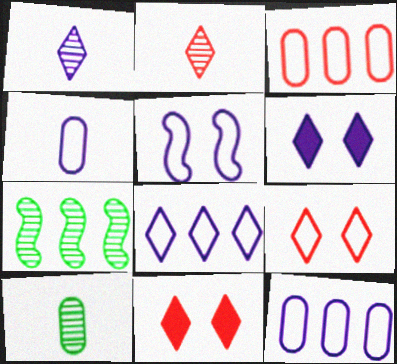[[1, 6, 8], 
[4, 5, 8], 
[4, 7, 11]]